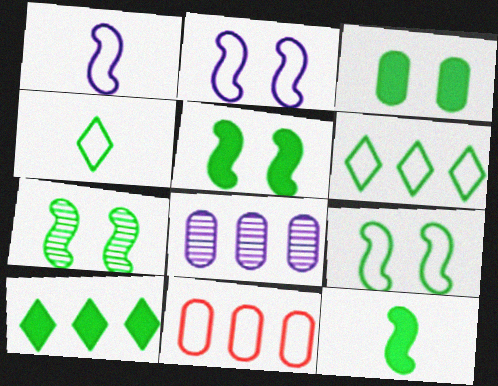[[2, 4, 11], 
[3, 10, 12], 
[5, 7, 9]]